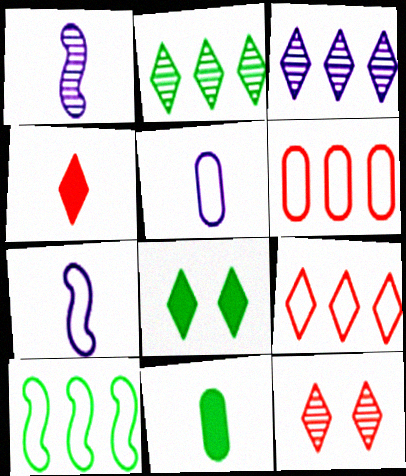[[1, 6, 8], 
[4, 9, 12]]